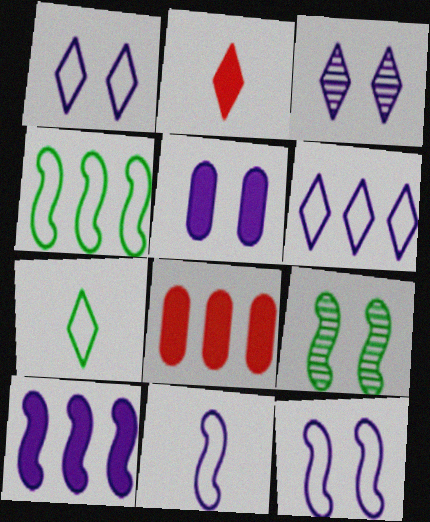[[3, 5, 12]]